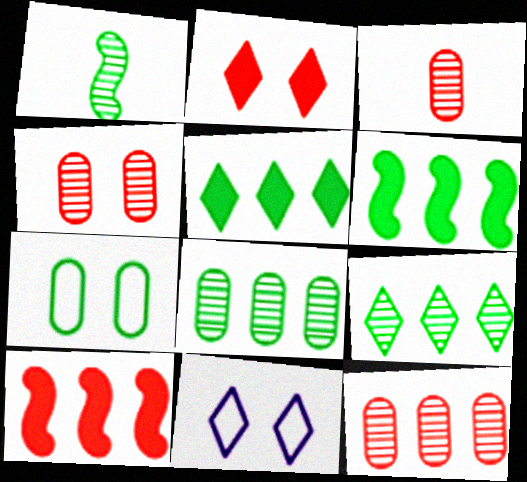[[1, 5, 7], 
[3, 4, 12], 
[3, 6, 11]]